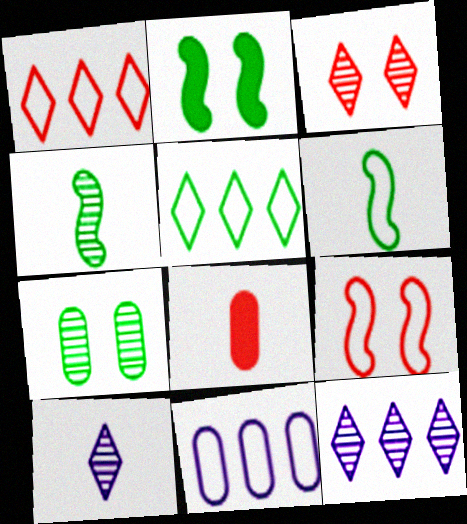[[6, 8, 10], 
[7, 8, 11]]